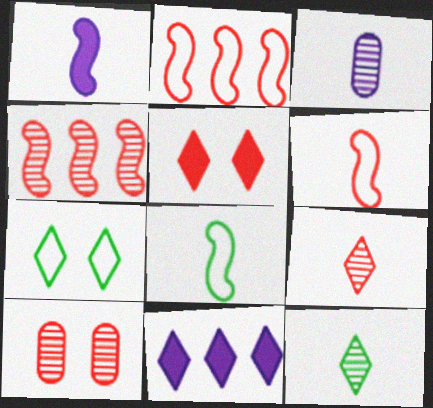[[4, 9, 10], 
[7, 9, 11], 
[8, 10, 11]]